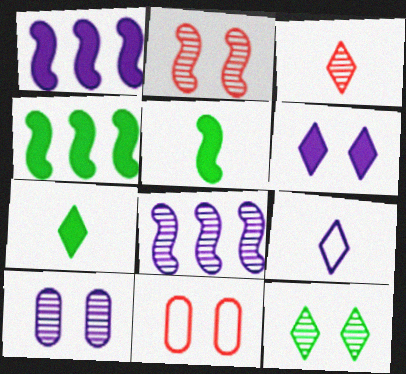[[1, 9, 10], 
[2, 10, 12], 
[3, 7, 9], 
[7, 8, 11]]